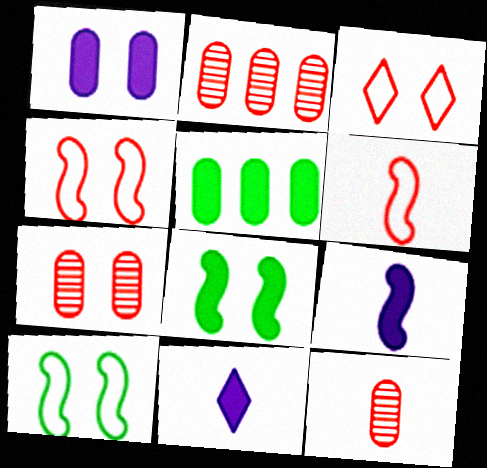[[2, 7, 12], 
[2, 10, 11]]